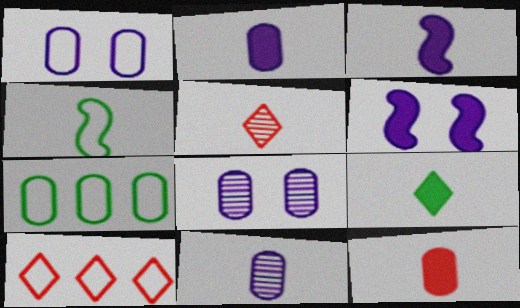[[1, 4, 10], 
[2, 4, 5], 
[3, 9, 12], 
[5, 6, 7], 
[7, 8, 12]]